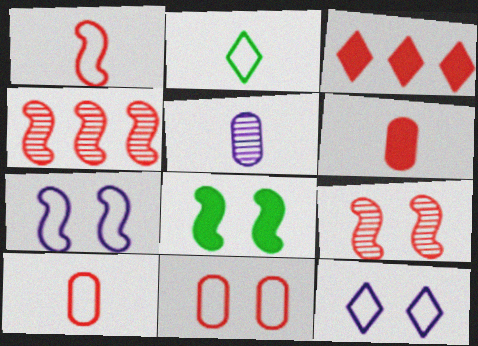[[3, 9, 10], 
[7, 8, 9]]